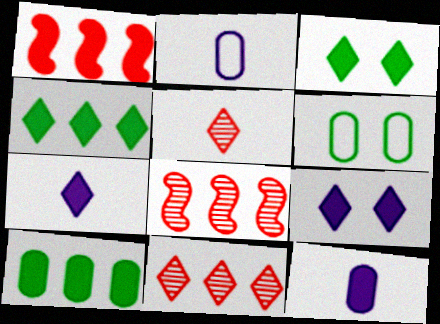[[1, 3, 12], 
[2, 3, 8], 
[6, 7, 8]]